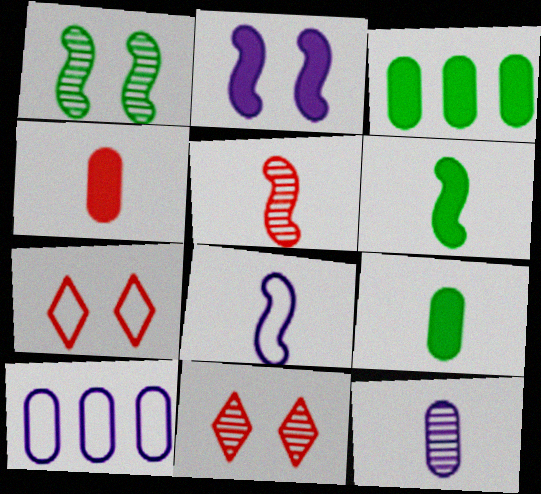[[3, 8, 11], 
[5, 6, 8], 
[6, 10, 11]]